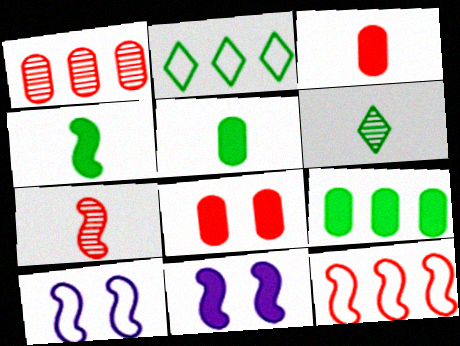[]